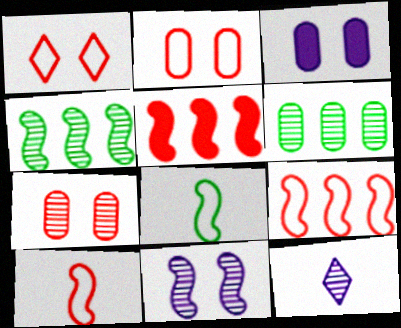[[4, 7, 12], 
[5, 8, 11]]